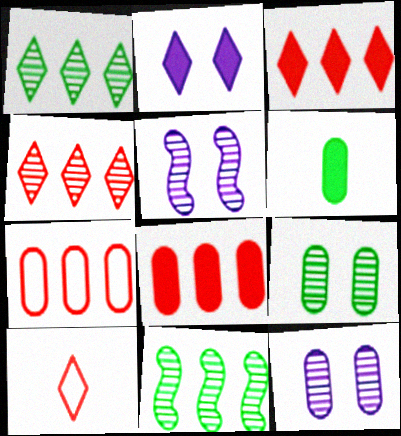[[1, 2, 10], 
[6, 7, 12]]